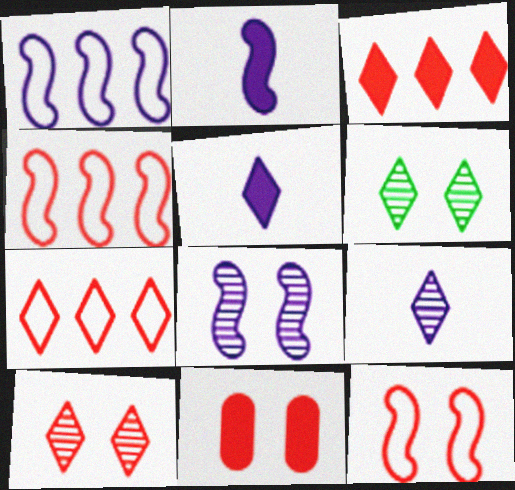[[1, 2, 8], 
[5, 6, 7], 
[10, 11, 12]]